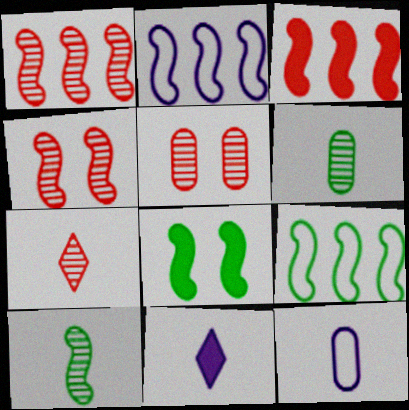[[1, 5, 7], 
[5, 9, 11], 
[8, 9, 10]]